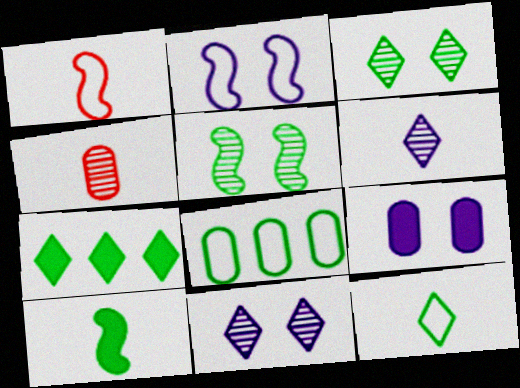[[2, 4, 7], 
[2, 9, 11], 
[3, 7, 12], 
[3, 8, 10], 
[4, 8, 9]]